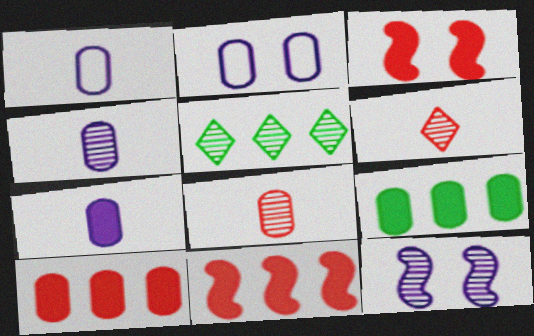[[1, 3, 5], 
[1, 4, 7], 
[2, 8, 9], 
[5, 8, 12]]